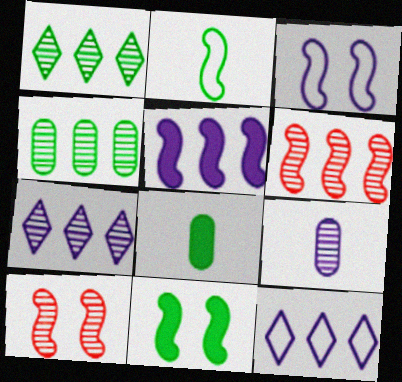[[1, 9, 10], 
[2, 5, 10], 
[3, 10, 11], 
[4, 6, 7], 
[8, 10, 12]]